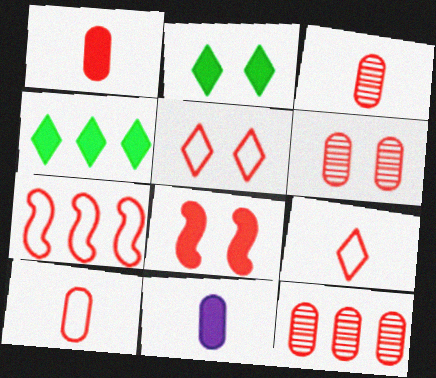[[1, 3, 10], 
[3, 6, 12], 
[4, 8, 11], 
[5, 6, 8], 
[5, 7, 10], 
[8, 9, 12]]